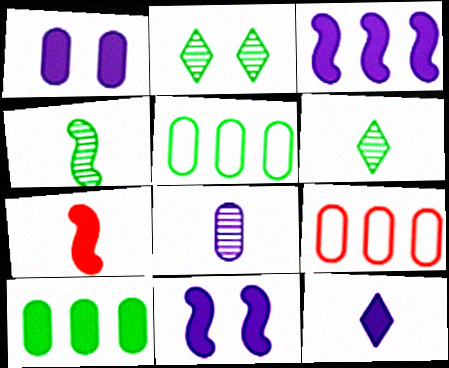[[1, 3, 12], 
[6, 9, 11]]